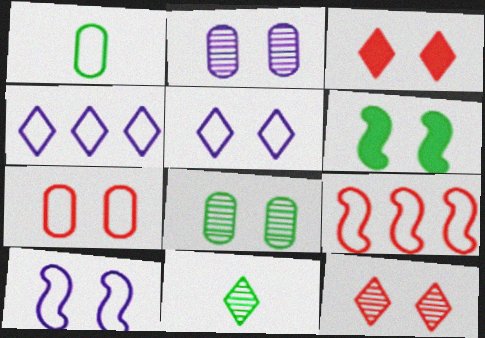[[1, 5, 9], 
[3, 4, 11], 
[3, 8, 10]]